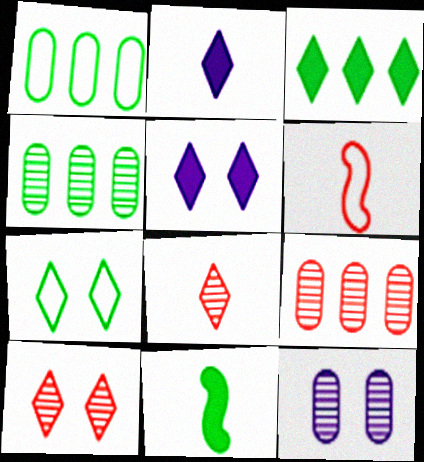[[3, 6, 12], 
[4, 5, 6], 
[4, 7, 11], 
[5, 7, 10]]